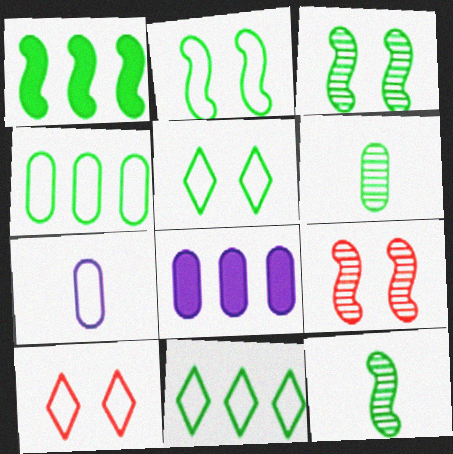[[1, 2, 12], 
[1, 5, 6], 
[8, 10, 12]]